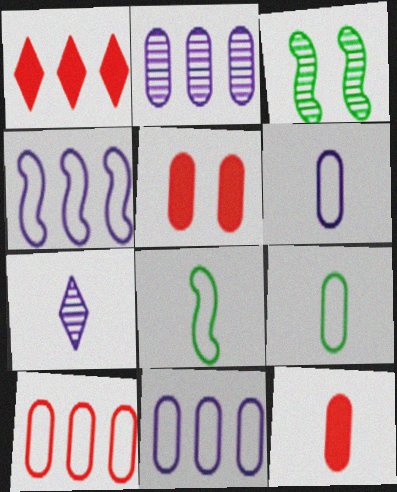[[1, 3, 6], 
[2, 5, 9], 
[7, 8, 12]]